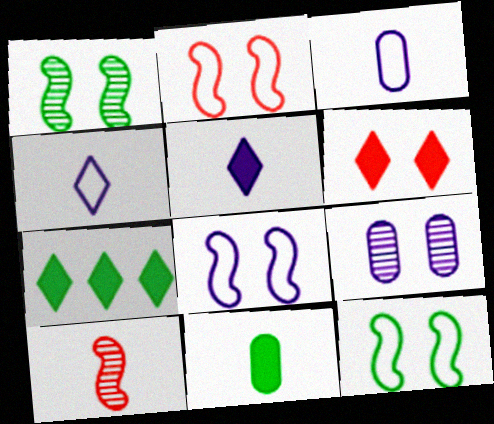[[2, 8, 12], 
[4, 10, 11], 
[5, 6, 7], 
[6, 9, 12]]